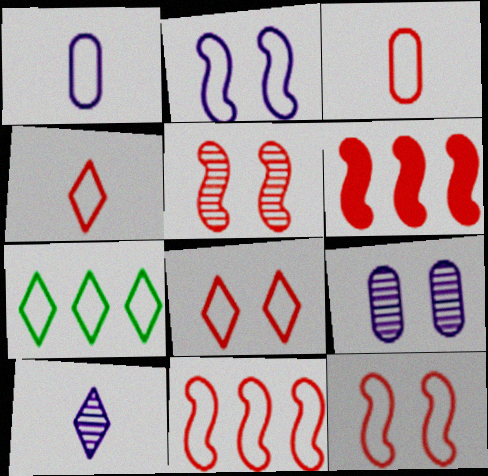[[1, 7, 12], 
[2, 3, 7], 
[3, 8, 11]]